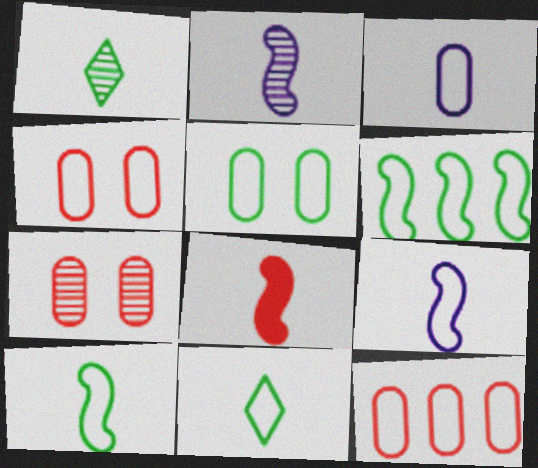[[1, 3, 8], 
[2, 8, 10], 
[3, 5, 12], 
[5, 6, 11]]